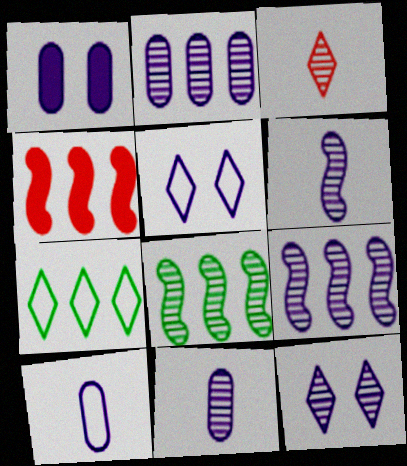[[1, 2, 10], 
[2, 4, 7], 
[2, 6, 12], 
[9, 11, 12]]